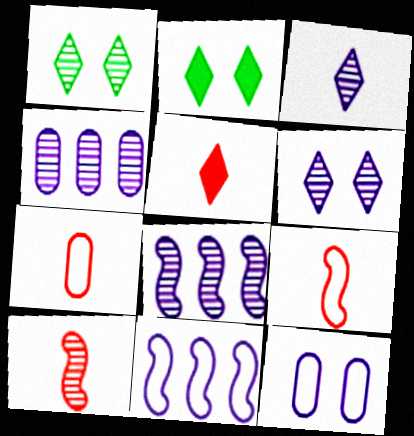[[1, 4, 10], 
[2, 4, 9], 
[2, 7, 8], 
[5, 7, 10]]